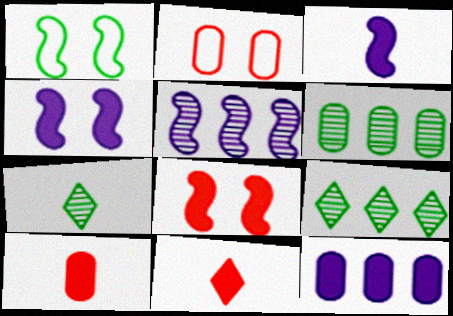[[2, 3, 9]]